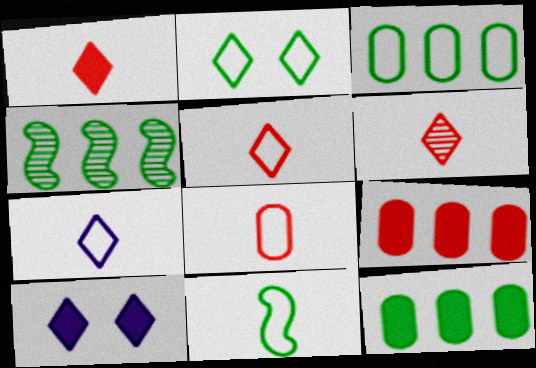[[1, 5, 6], 
[2, 3, 11], 
[4, 8, 10], 
[7, 8, 11]]